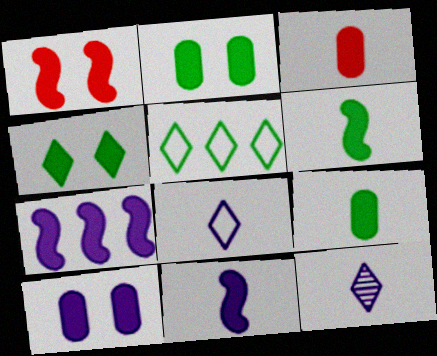[[1, 4, 10], 
[1, 6, 7], 
[3, 4, 7]]